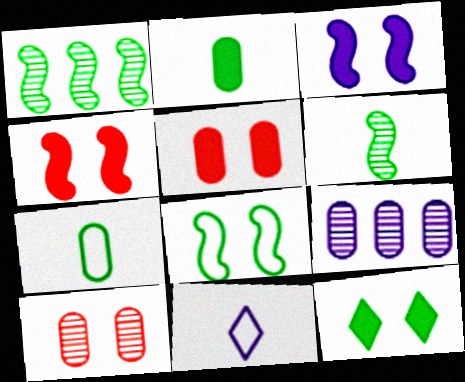[[1, 5, 11], 
[1, 7, 12], 
[3, 5, 12], 
[3, 9, 11], 
[5, 7, 9]]